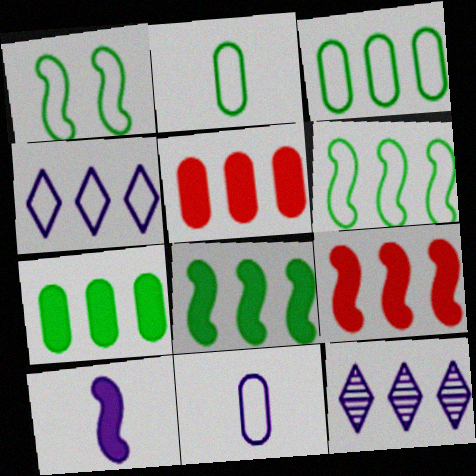[[3, 9, 12], 
[5, 6, 12]]